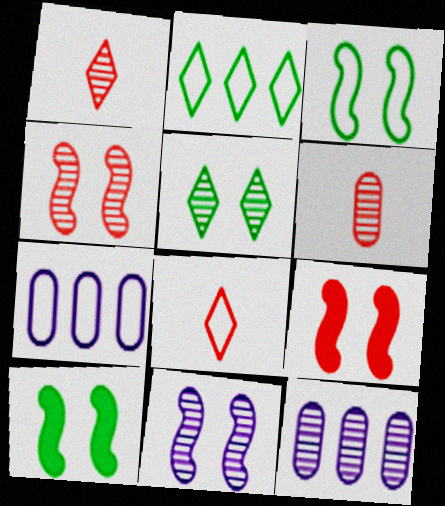[[1, 7, 10], 
[3, 7, 8], 
[3, 9, 11], 
[8, 10, 12]]